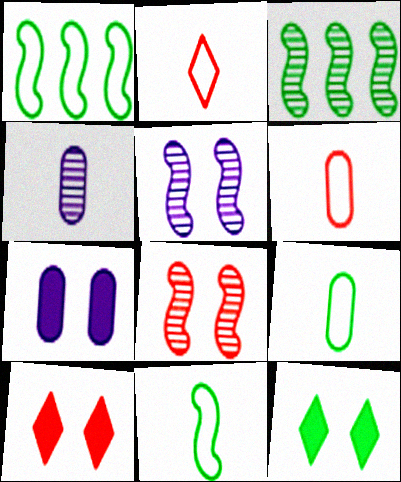[[1, 4, 10], 
[2, 3, 7], 
[3, 9, 12]]